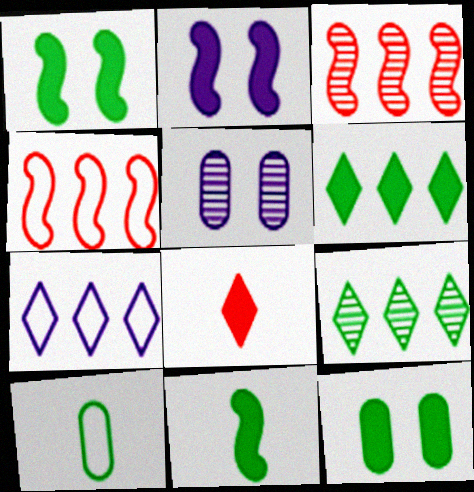[[1, 9, 10], 
[6, 11, 12]]